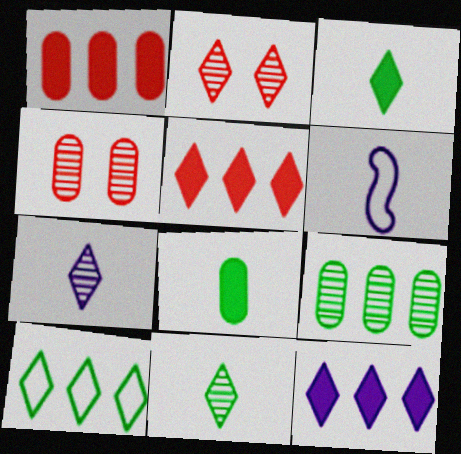[]